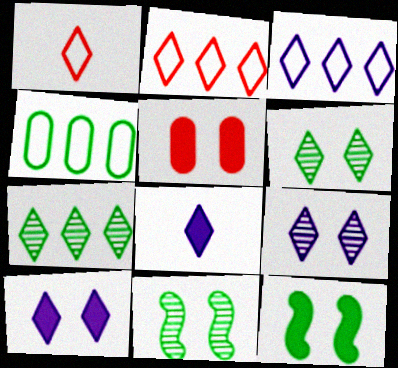[[1, 7, 10], 
[2, 6, 8], 
[3, 8, 9], 
[5, 10, 12]]